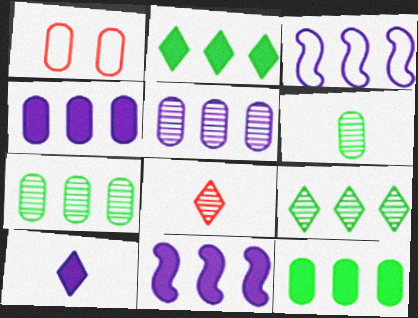[[1, 4, 6]]